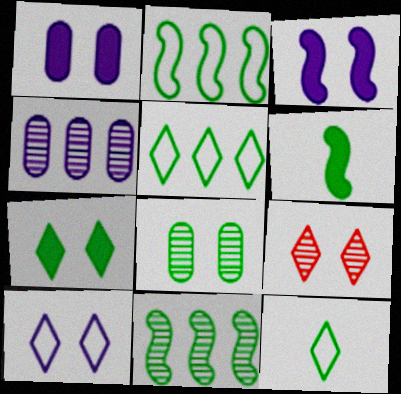[[5, 6, 8], 
[7, 9, 10]]